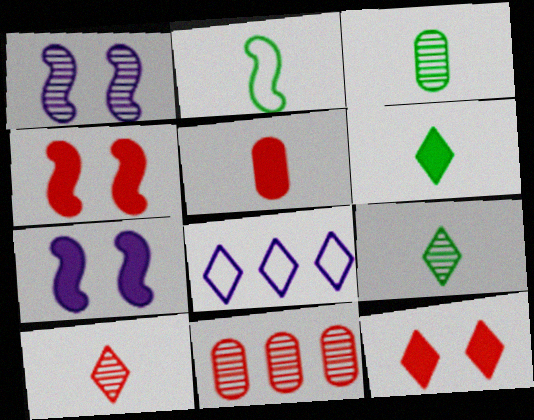[[1, 9, 11], 
[2, 3, 6], 
[3, 4, 8], 
[8, 9, 12]]